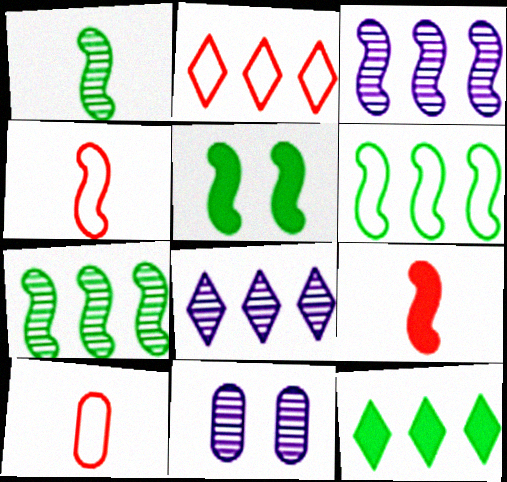[[1, 5, 6], 
[2, 8, 12], 
[3, 4, 5], 
[4, 11, 12], 
[5, 8, 10]]